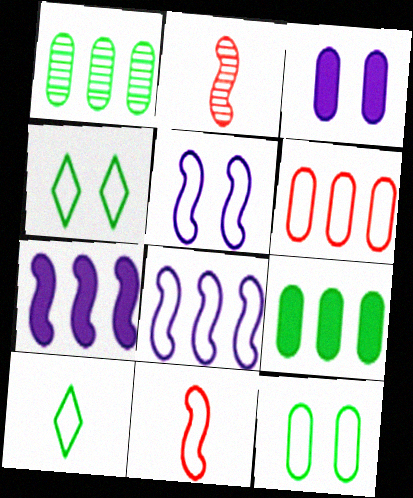[[5, 6, 10]]